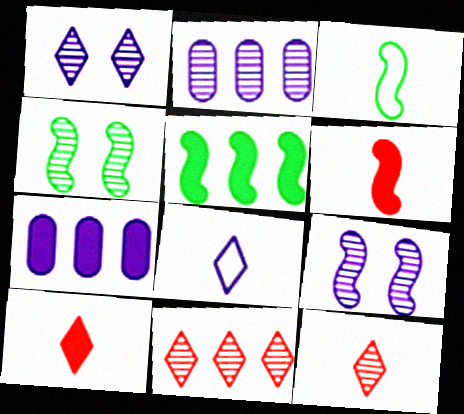[[2, 4, 12], 
[3, 4, 5], 
[7, 8, 9]]